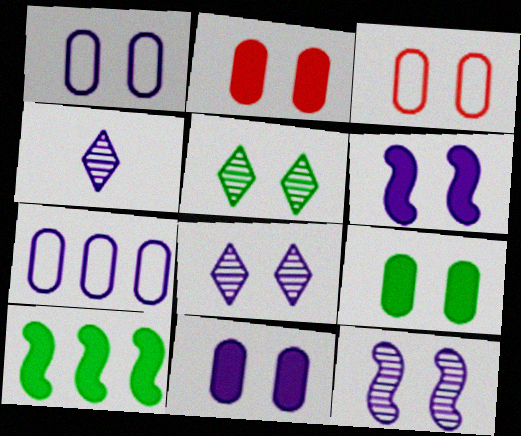[[1, 6, 8], 
[2, 9, 11], 
[3, 4, 10], 
[3, 5, 6], 
[4, 6, 7]]